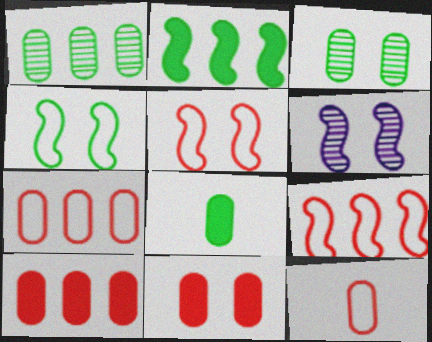[]